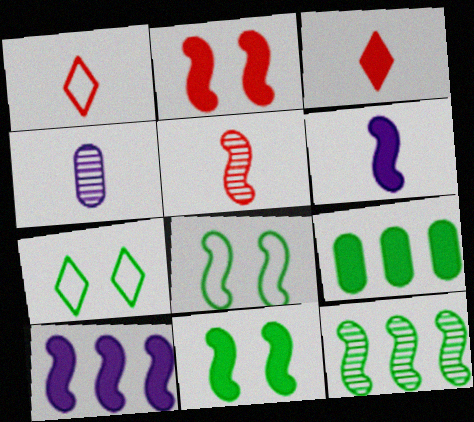[[5, 8, 10]]